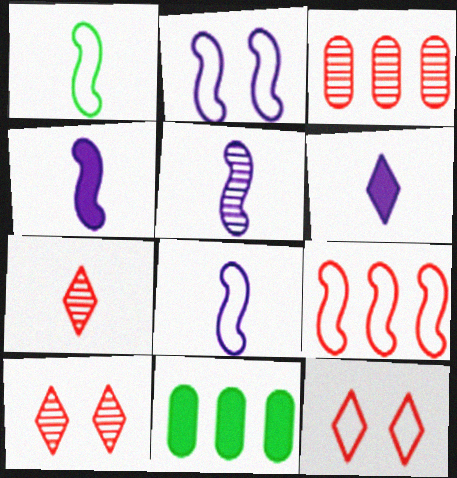[[1, 2, 9], 
[2, 7, 11], 
[4, 5, 8], 
[5, 11, 12], 
[8, 10, 11]]